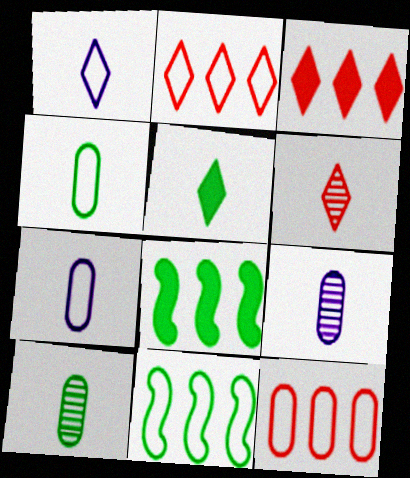[[1, 5, 6]]